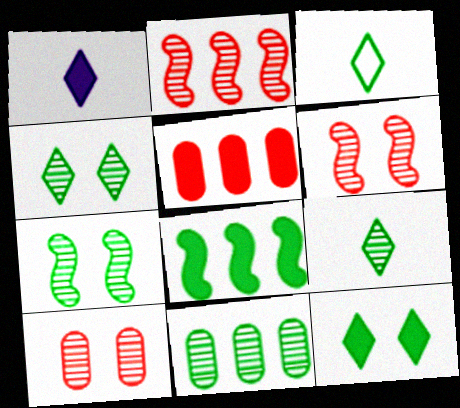[[7, 9, 11]]